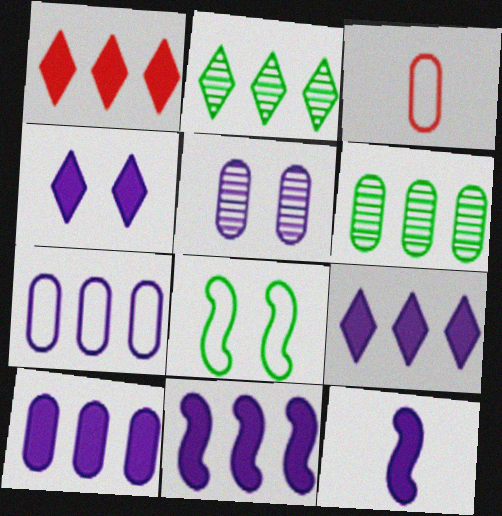[[4, 10, 12], 
[9, 10, 11]]